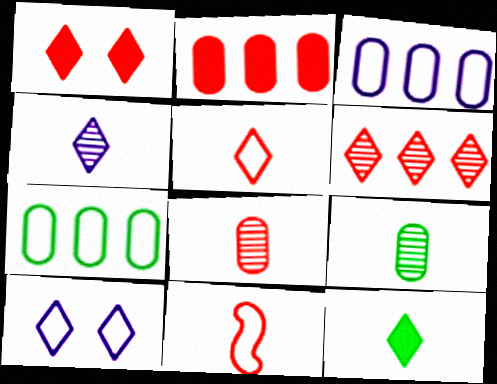[[1, 5, 6], 
[4, 5, 12], 
[6, 10, 12], 
[7, 10, 11]]